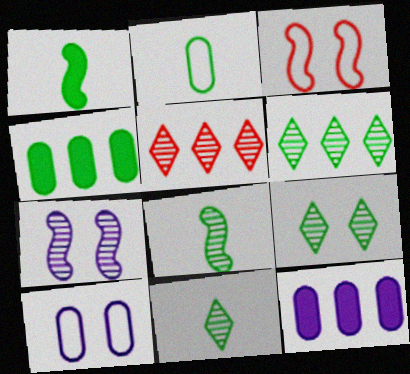[[1, 2, 11], 
[1, 5, 10], 
[3, 11, 12], 
[6, 9, 11]]